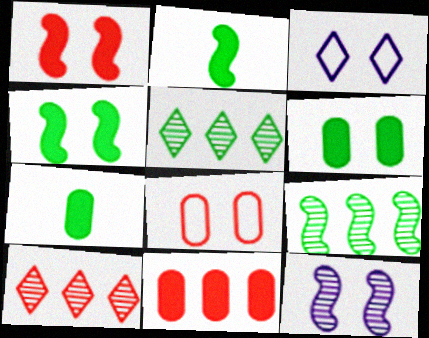[]